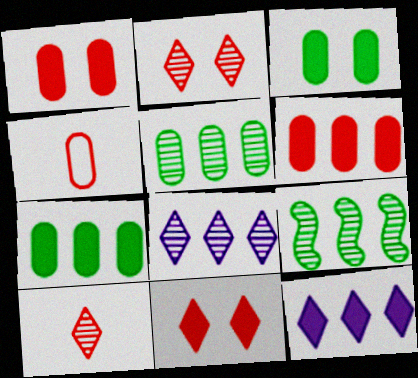[]